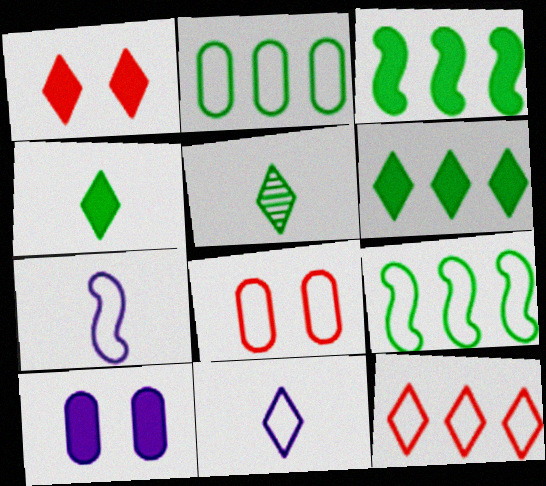[[8, 9, 11]]